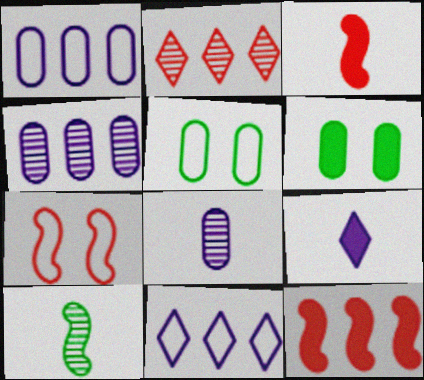[[6, 9, 12]]